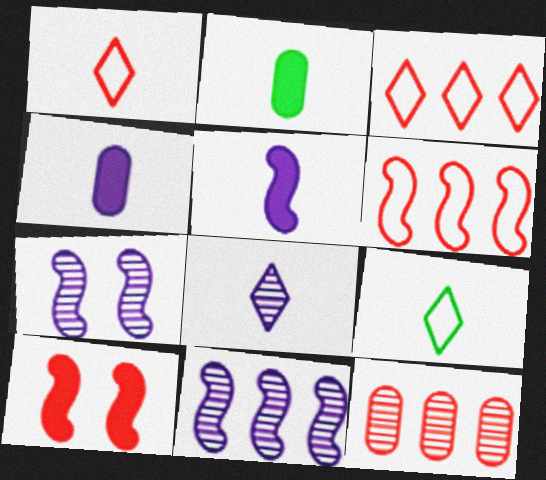[[1, 10, 12], 
[2, 3, 7]]